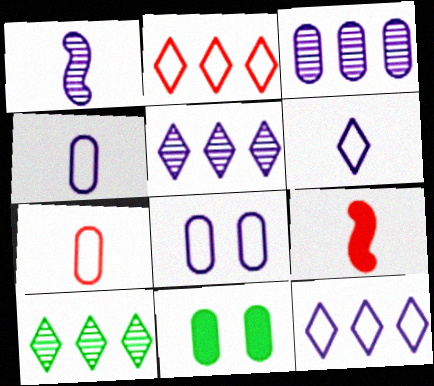[[1, 2, 11], 
[3, 7, 11], 
[8, 9, 10]]